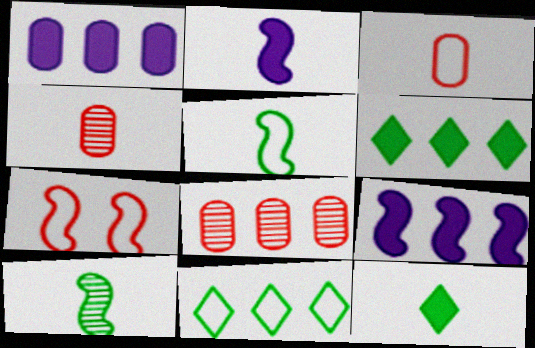[[7, 9, 10], 
[8, 9, 11]]